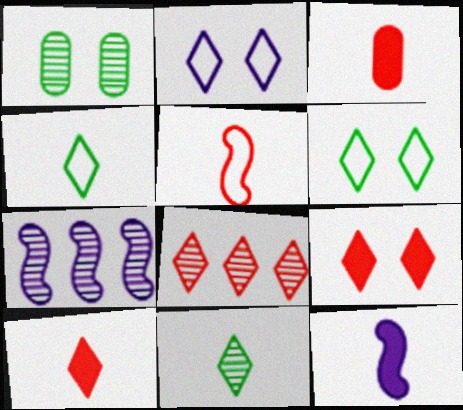[[3, 6, 7]]